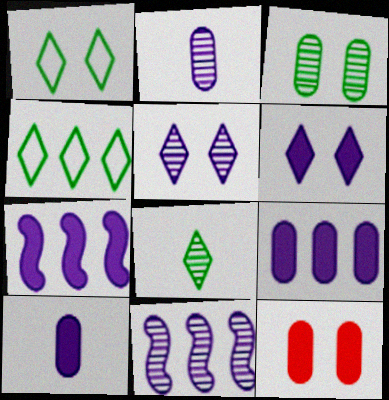[[2, 5, 11], 
[6, 7, 10]]